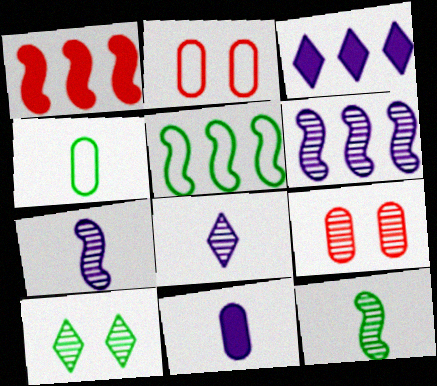[[1, 5, 6], 
[2, 3, 12]]